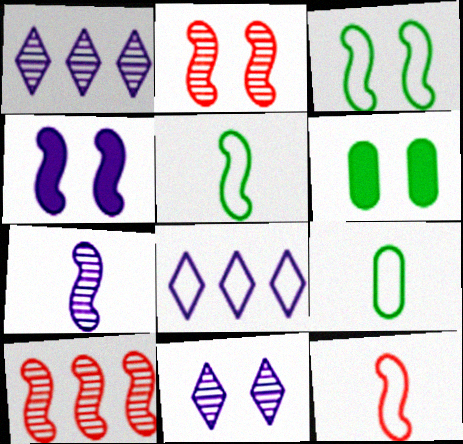[[1, 6, 12], 
[2, 3, 4], 
[4, 5, 10]]